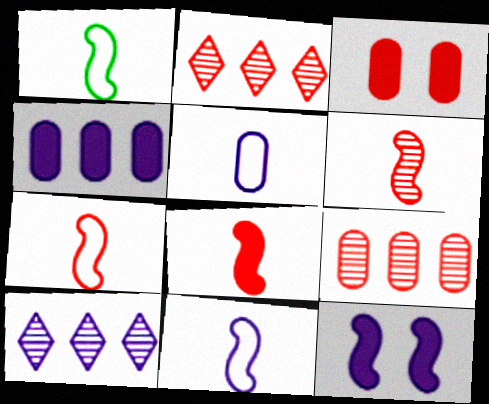[[1, 3, 10], 
[1, 7, 11], 
[2, 3, 7], 
[5, 10, 12], 
[6, 7, 8]]